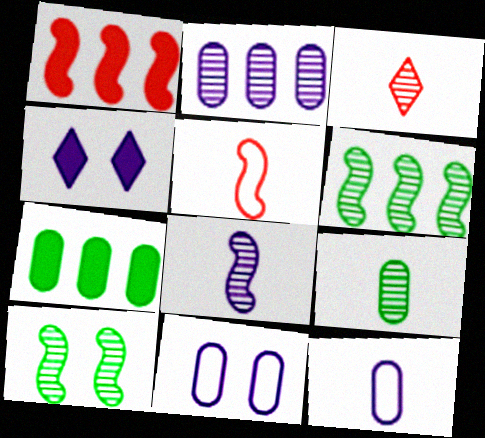[[2, 3, 10], 
[3, 8, 9]]